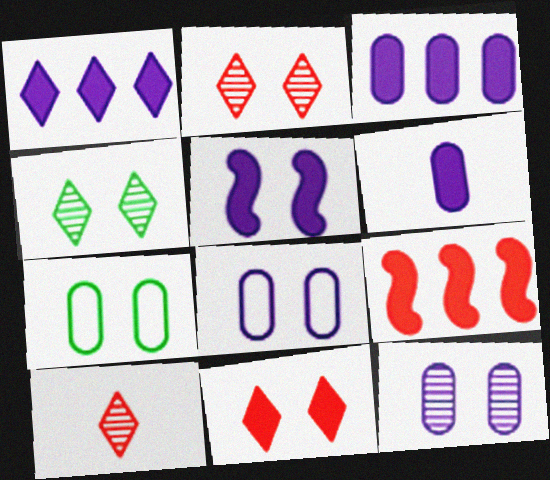[[1, 5, 6], 
[2, 5, 7]]